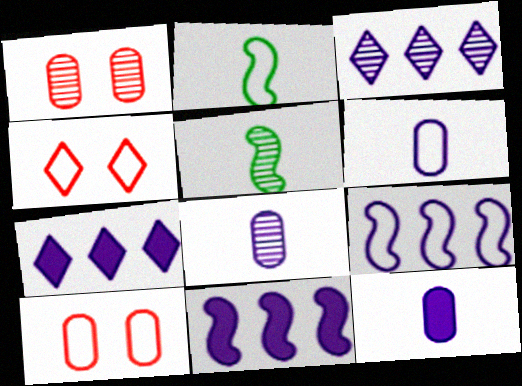[[1, 2, 7], 
[1, 3, 5], 
[5, 7, 10], 
[6, 8, 12]]